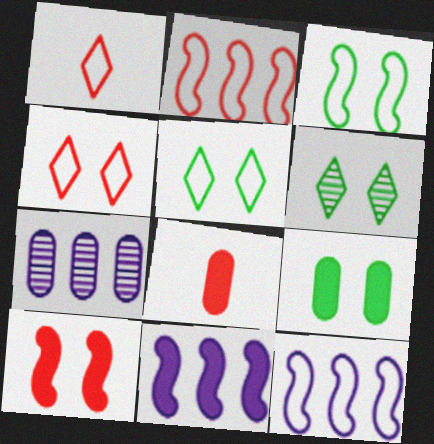[[3, 6, 9], 
[6, 8, 12]]